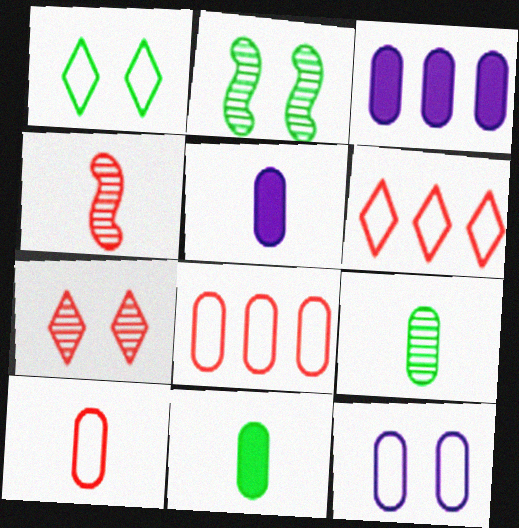[[1, 3, 4], 
[2, 5, 6], 
[5, 9, 10]]